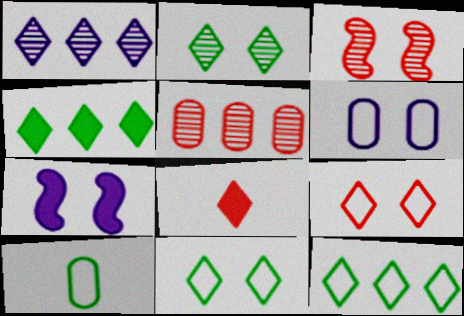[[1, 8, 11]]